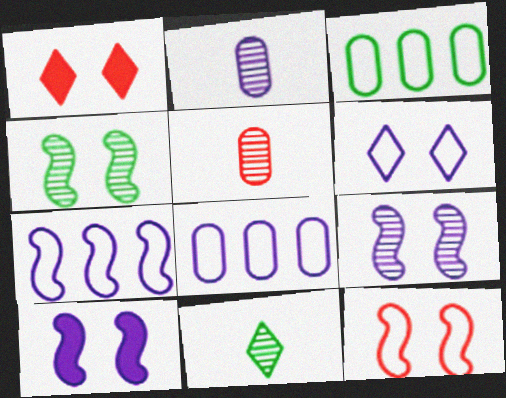[[4, 10, 12]]